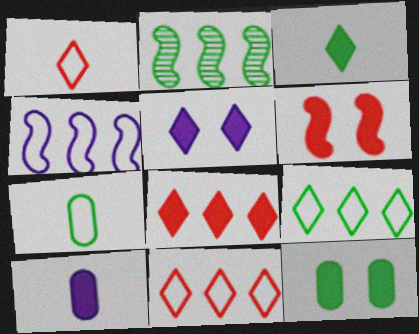[[3, 5, 8], 
[5, 6, 12]]